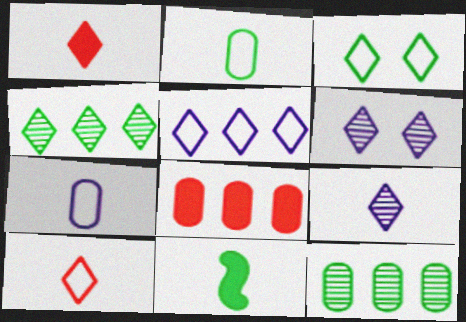[[3, 5, 10], 
[3, 11, 12]]